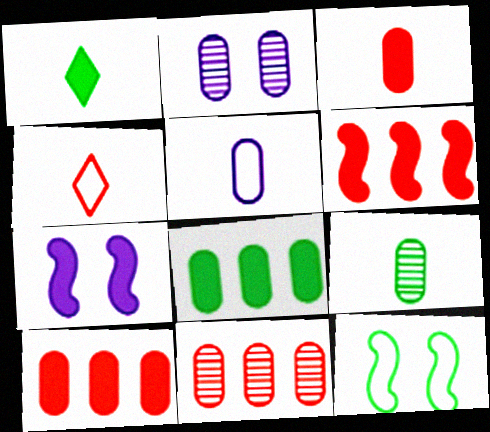[[1, 7, 10], 
[2, 9, 11], 
[3, 5, 9]]